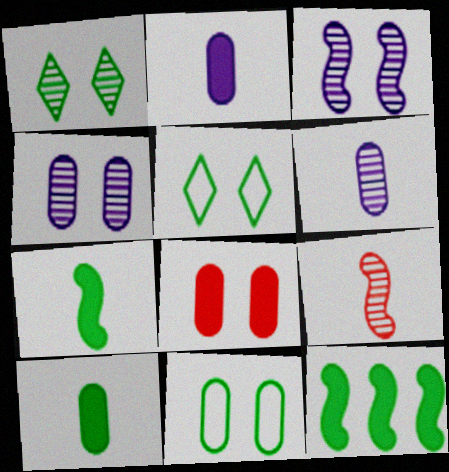[[3, 5, 8], 
[4, 8, 11]]